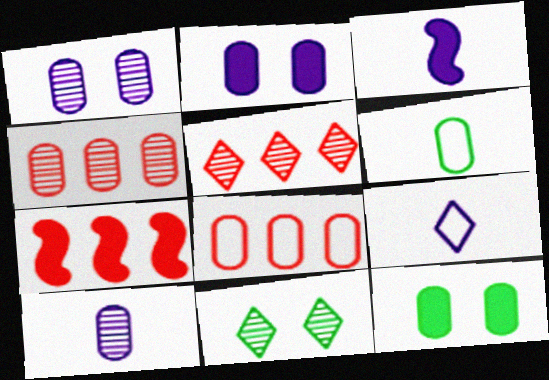[[2, 4, 6], 
[3, 8, 11], 
[3, 9, 10], 
[5, 7, 8], 
[8, 10, 12]]